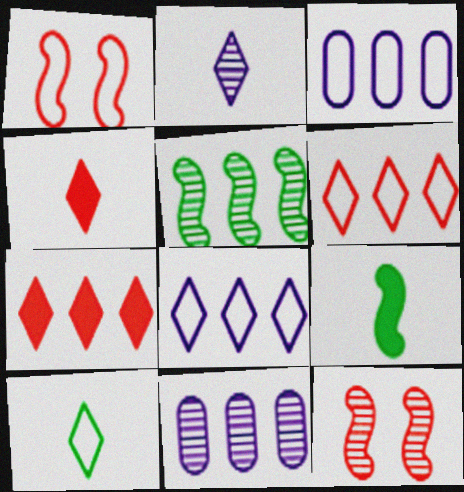[[1, 3, 10], 
[2, 4, 10], 
[3, 5, 7]]